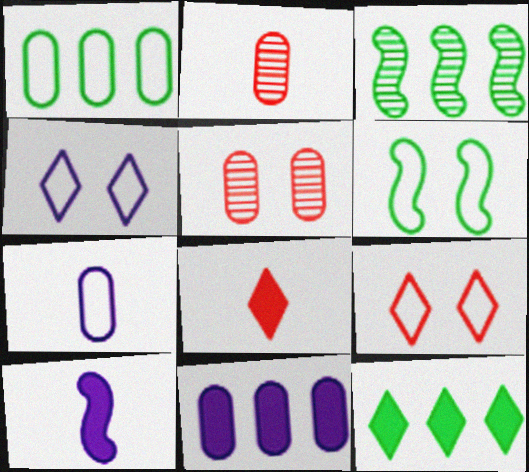[[1, 3, 12]]